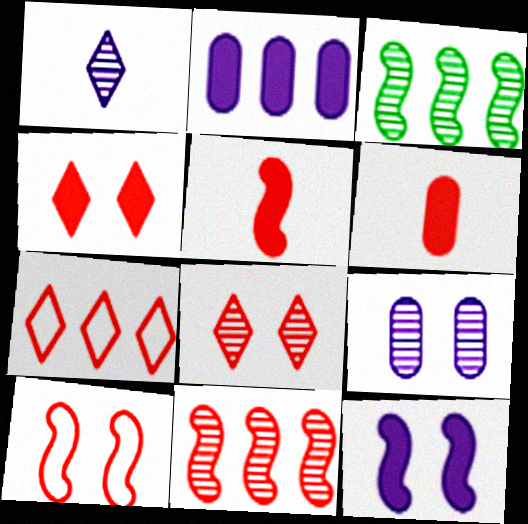[[2, 3, 7], 
[5, 10, 11]]